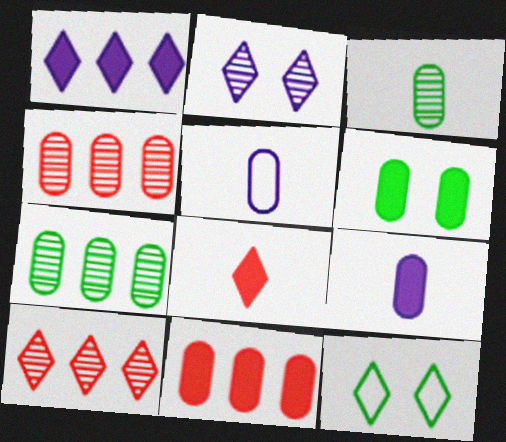[[4, 5, 6], 
[6, 9, 11]]